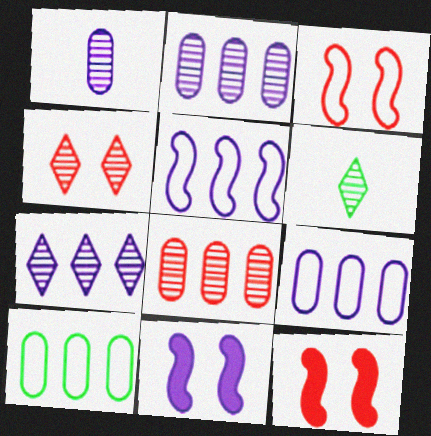[[4, 6, 7], 
[6, 9, 12]]